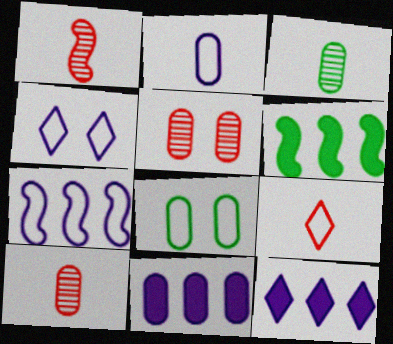[[1, 8, 12], 
[2, 4, 7], 
[4, 6, 10], 
[7, 8, 9], 
[8, 10, 11]]